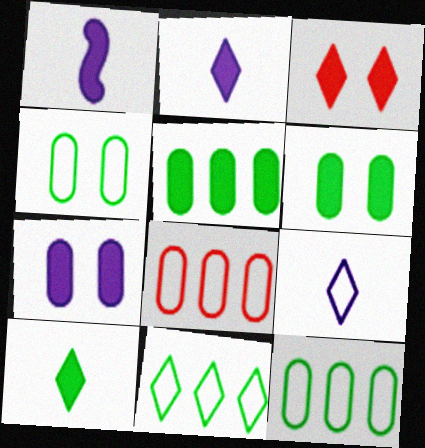[[1, 3, 5]]